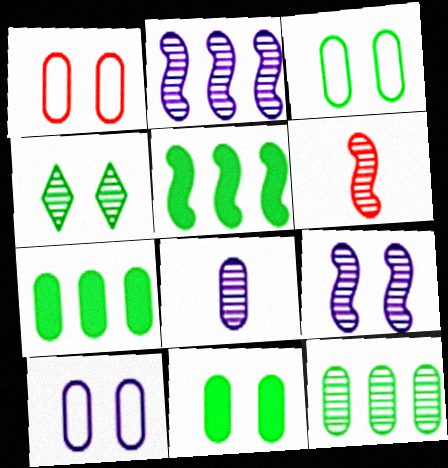[[1, 3, 10], 
[1, 7, 8]]